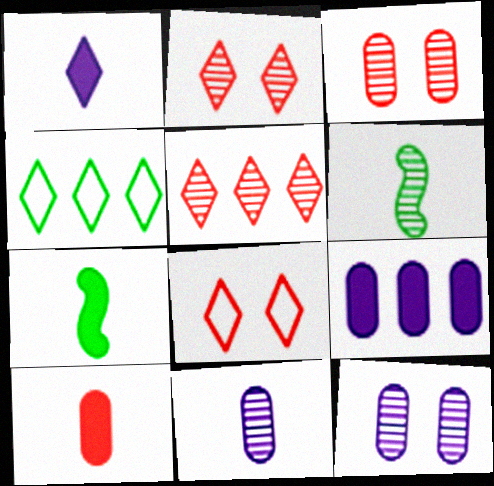[[1, 2, 4], 
[1, 7, 10], 
[5, 6, 12], 
[6, 8, 9]]